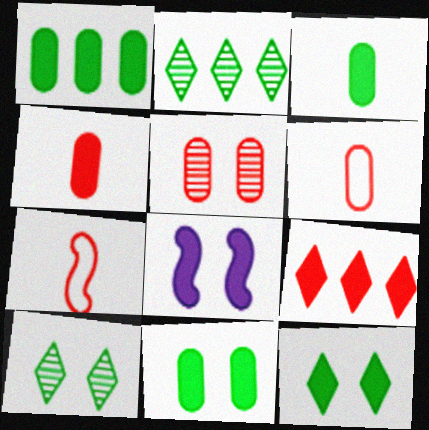[[1, 3, 11], 
[2, 6, 8], 
[3, 8, 9], 
[5, 7, 9]]